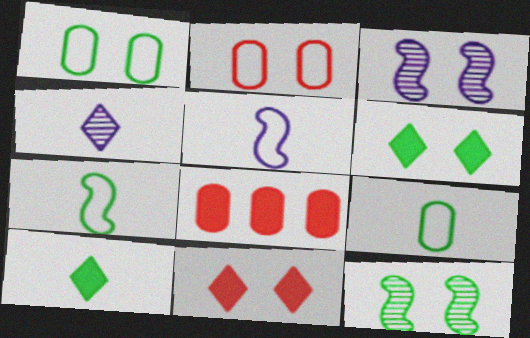[[1, 3, 11], 
[1, 6, 12], 
[2, 3, 6]]